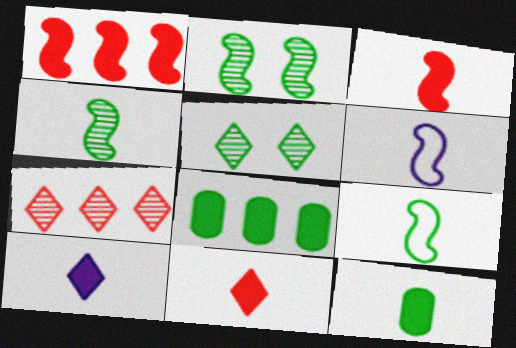[[1, 2, 6], 
[3, 4, 6], 
[3, 10, 12], 
[5, 8, 9]]